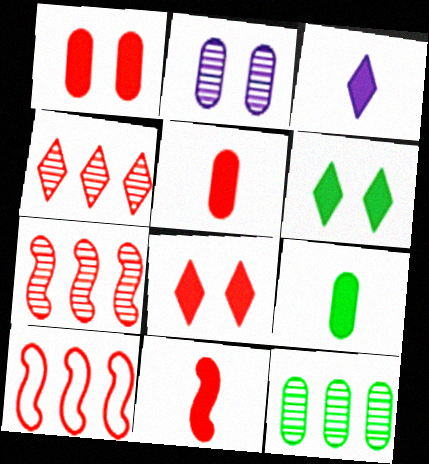[[3, 9, 11]]